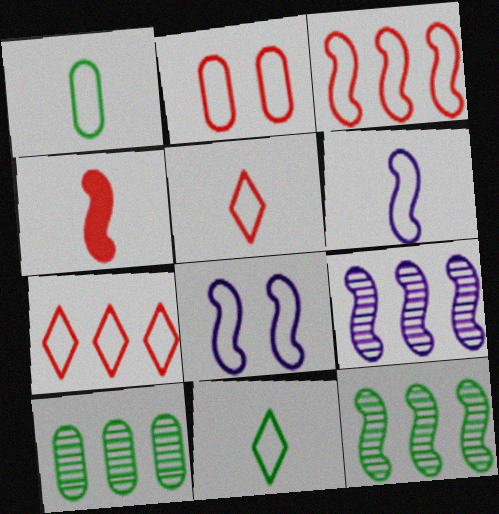[[1, 5, 6], 
[1, 7, 8], 
[2, 3, 5], 
[4, 8, 12]]